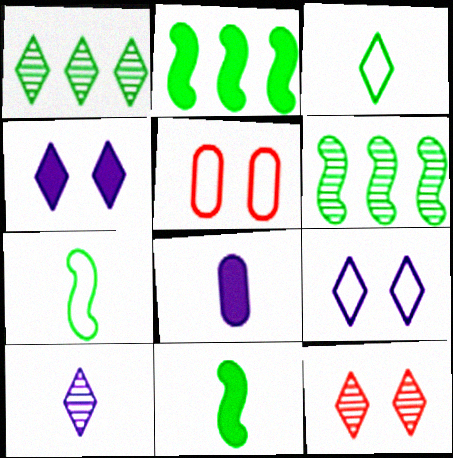[[1, 10, 12], 
[2, 5, 10]]